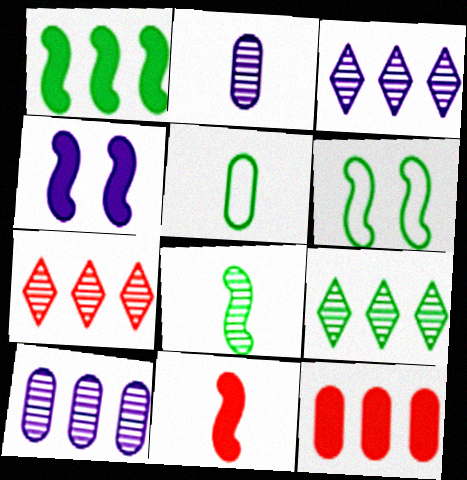[[1, 4, 11], 
[1, 6, 8], 
[3, 7, 9], 
[4, 5, 7]]